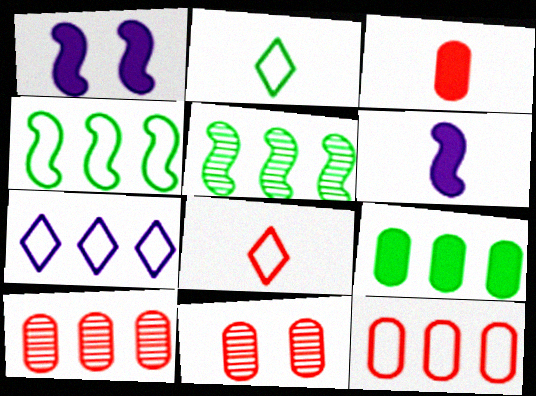[[1, 2, 10], 
[3, 11, 12], 
[4, 7, 12]]